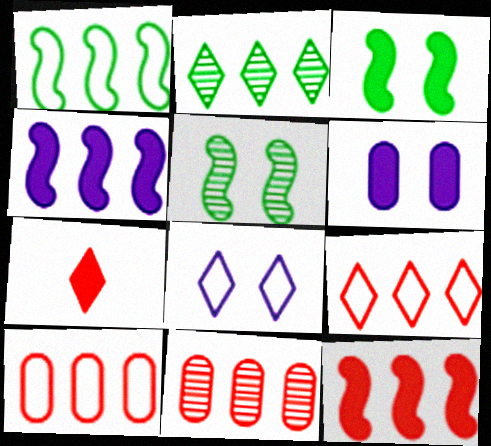[[2, 4, 10], 
[2, 7, 8], 
[9, 11, 12]]